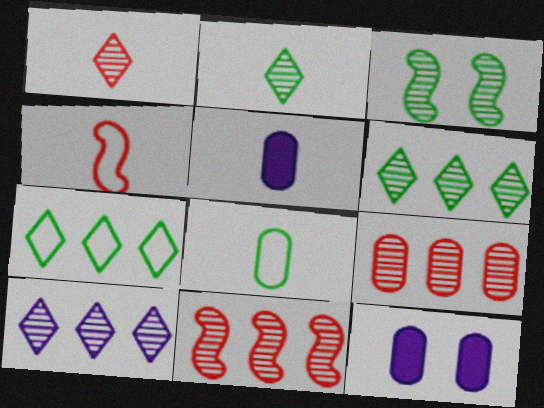[[2, 4, 5], 
[4, 6, 12], 
[8, 9, 12]]